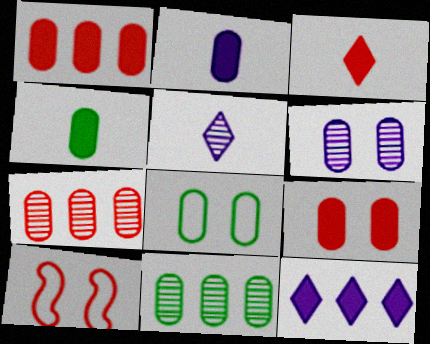[[2, 7, 8], 
[3, 7, 10], 
[4, 8, 11], 
[6, 8, 9]]